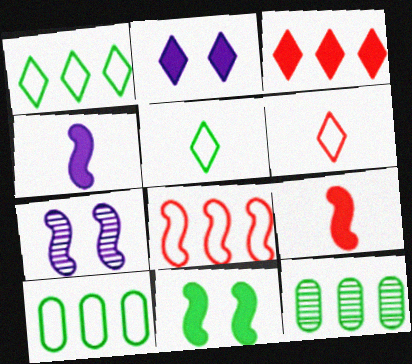[[5, 11, 12]]